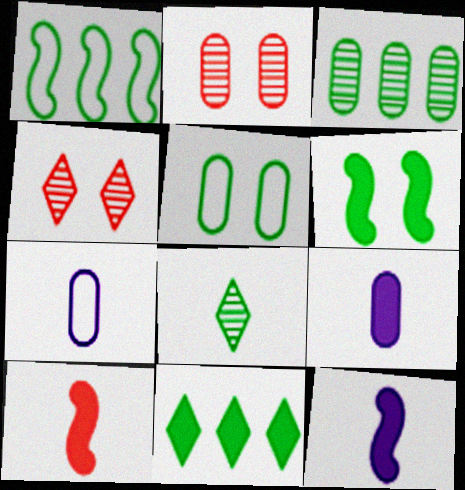[[1, 3, 11], 
[1, 4, 9], 
[7, 8, 10]]